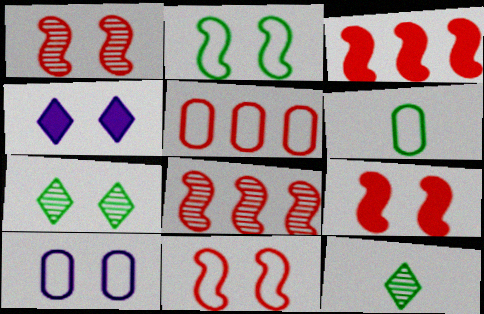[[1, 9, 11], 
[3, 10, 12], 
[4, 6, 8], 
[5, 6, 10], 
[7, 9, 10]]